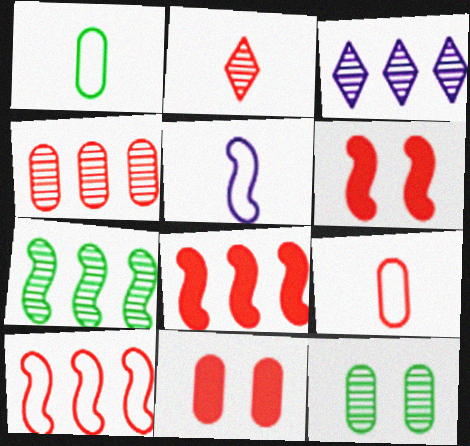[[1, 3, 6], 
[2, 10, 11], 
[3, 4, 7], 
[4, 9, 11], 
[5, 6, 7]]